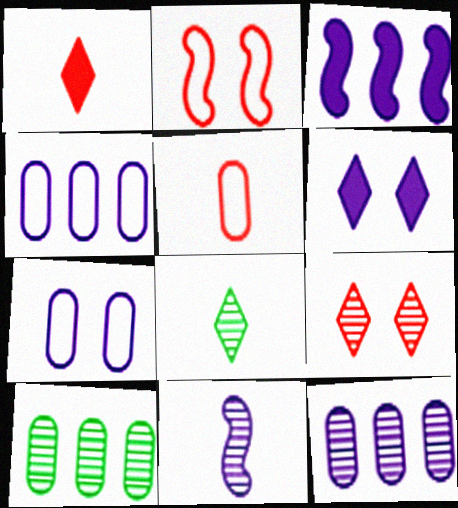[[4, 6, 11], 
[9, 10, 11]]